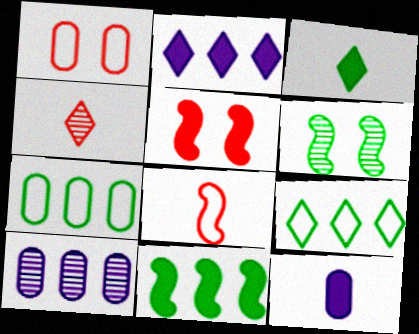[[3, 6, 7], 
[4, 6, 10]]